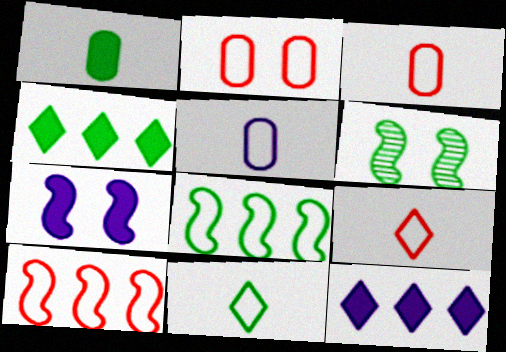[[2, 9, 10], 
[3, 6, 12]]